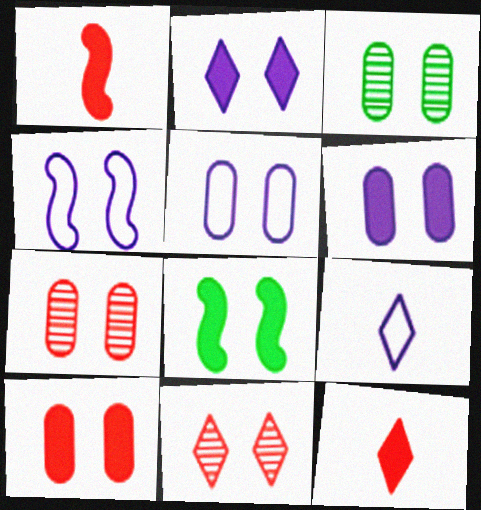[[2, 8, 10], 
[3, 5, 10], 
[5, 8, 11]]